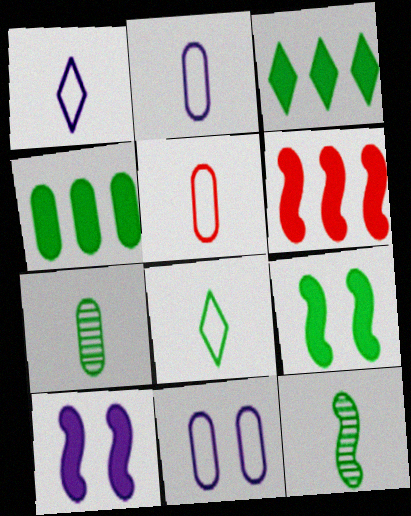[]